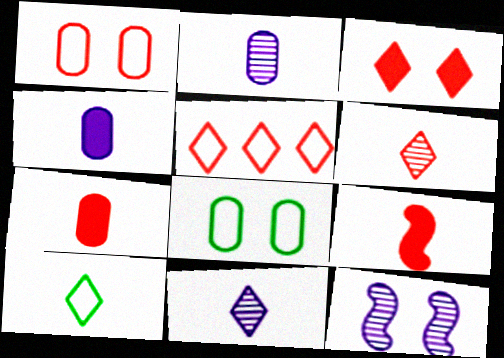[[2, 9, 10], 
[3, 5, 6], 
[3, 8, 12]]